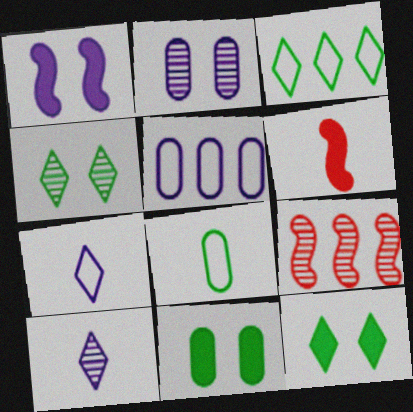[[1, 5, 10], 
[2, 3, 6], 
[4, 5, 6], 
[6, 8, 10], 
[7, 9, 11]]